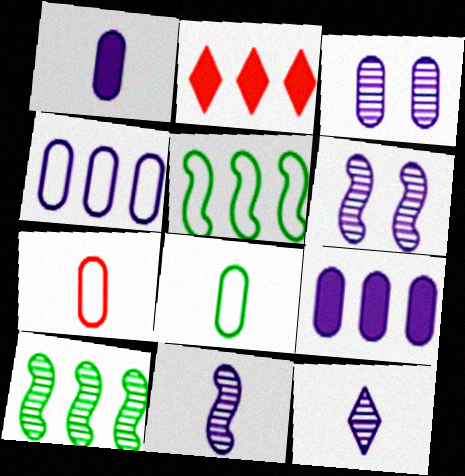[[1, 3, 4], 
[2, 4, 10], 
[2, 6, 8]]